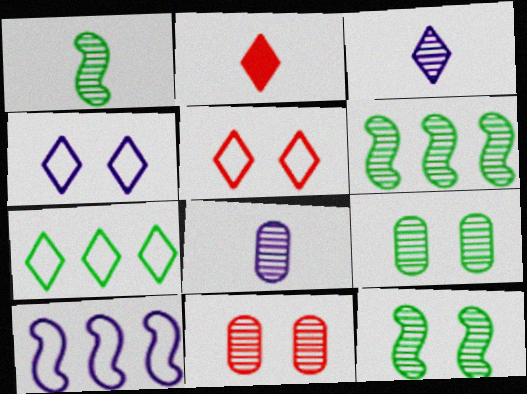[[1, 6, 12], 
[2, 9, 10], 
[3, 6, 11]]